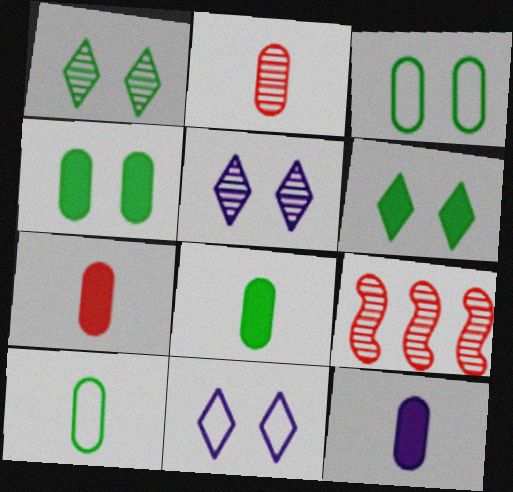[[2, 10, 12], 
[7, 8, 12], 
[8, 9, 11]]